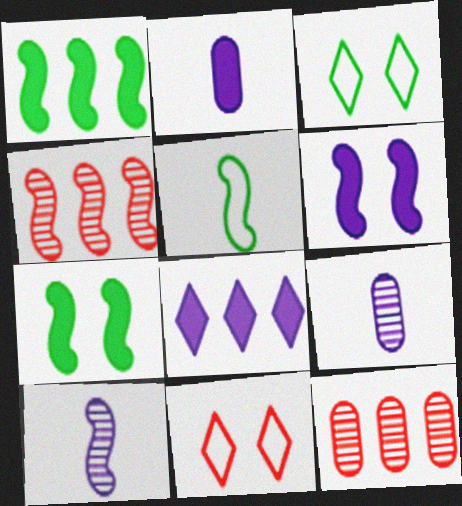[[1, 9, 11], 
[2, 3, 4], 
[2, 6, 8], 
[4, 5, 6]]